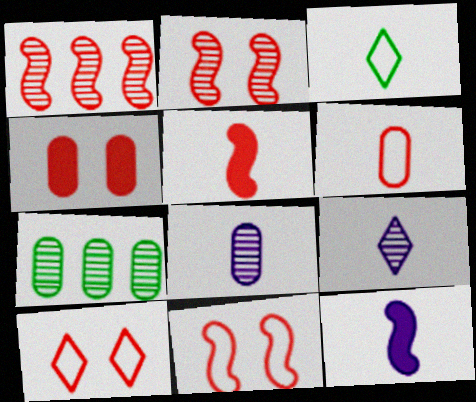[[1, 5, 11], 
[2, 4, 10], 
[2, 7, 9], 
[3, 5, 8], 
[7, 10, 12]]